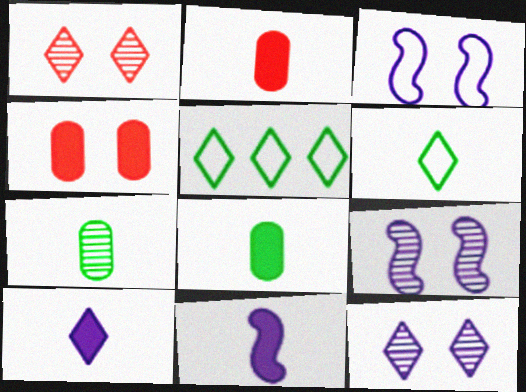[[1, 5, 10], 
[2, 5, 9]]